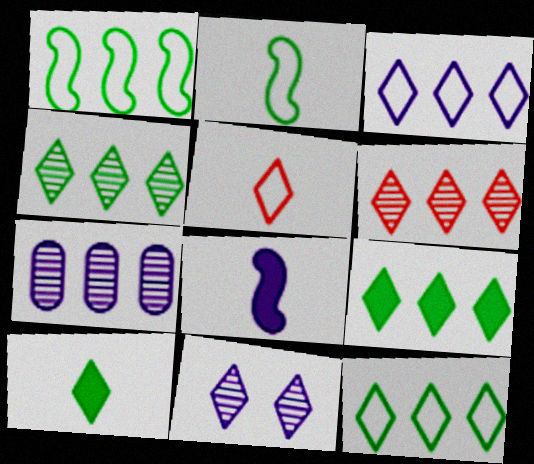[[3, 6, 9], 
[4, 9, 12], 
[5, 9, 11]]